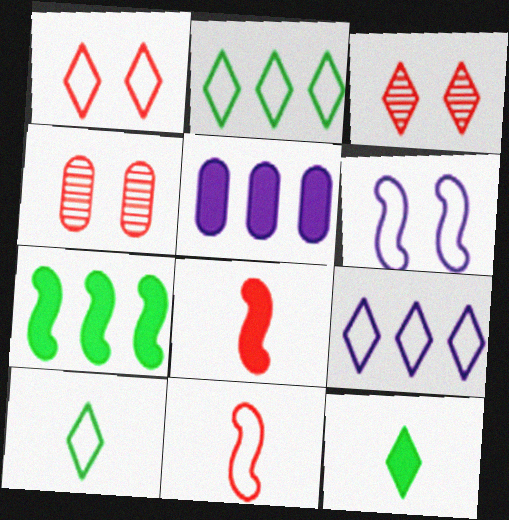[[1, 9, 10], 
[3, 9, 12]]